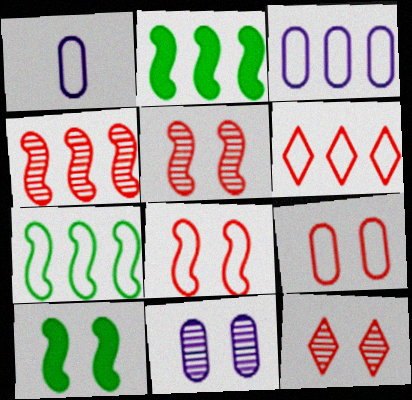[[1, 2, 12], 
[3, 6, 7]]